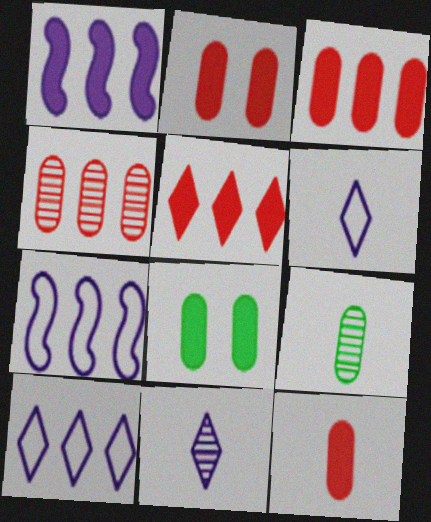[[2, 3, 12]]